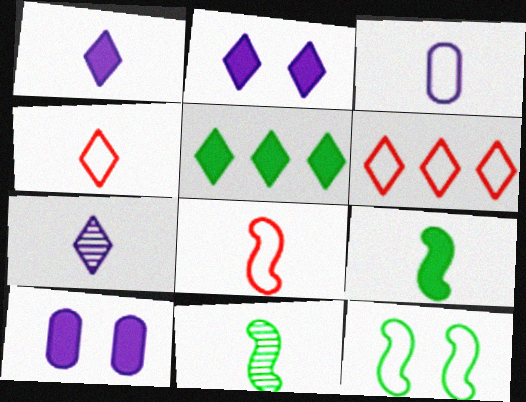[[3, 6, 12], 
[6, 10, 11]]